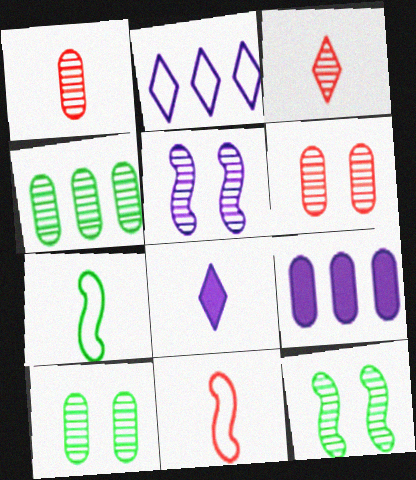[[1, 7, 8], 
[3, 4, 5]]